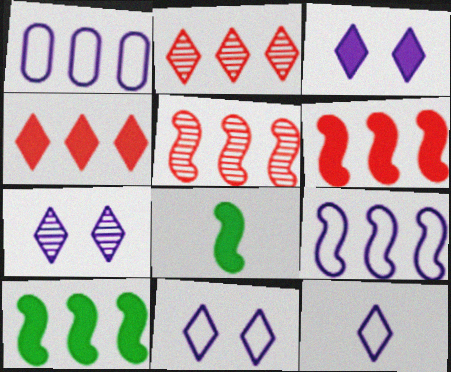[[1, 2, 10], 
[3, 7, 11], 
[5, 9, 10]]